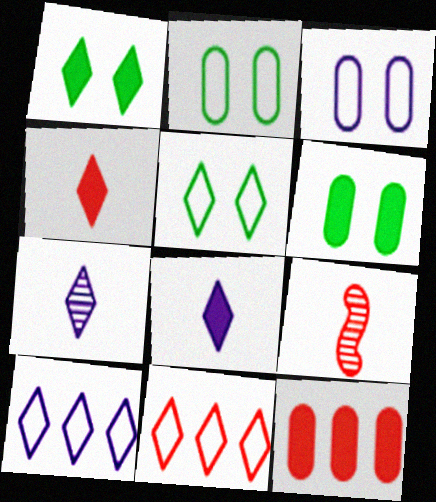[[1, 7, 11], 
[6, 9, 10]]